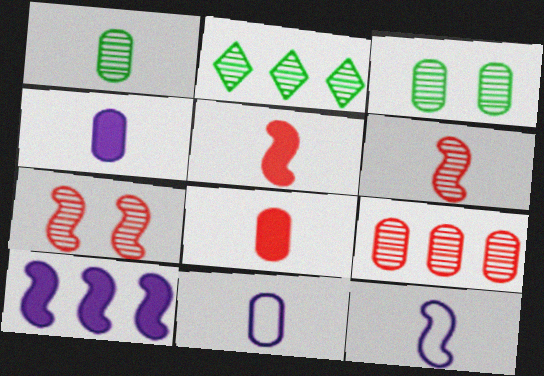[[1, 8, 11]]